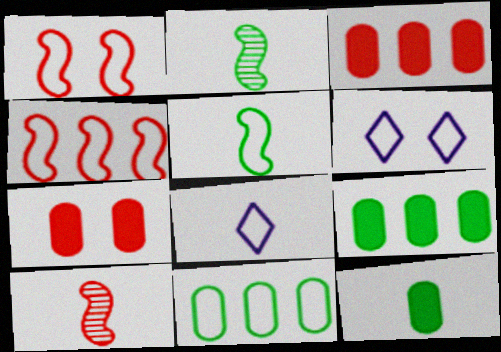[[1, 8, 11], 
[2, 3, 6], 
[6, 9, 10], 
[8, 10, 12]]